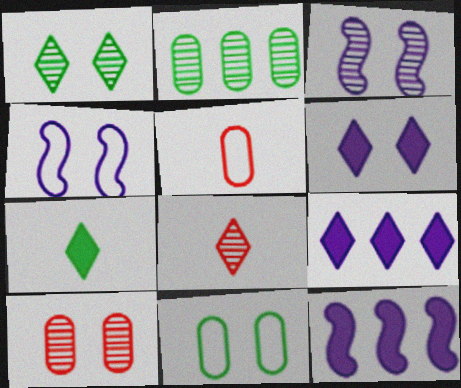[[1, 3, 10], 
[1, 5, 12], 
[2, 3, 8], 
[8, 11, 12]]